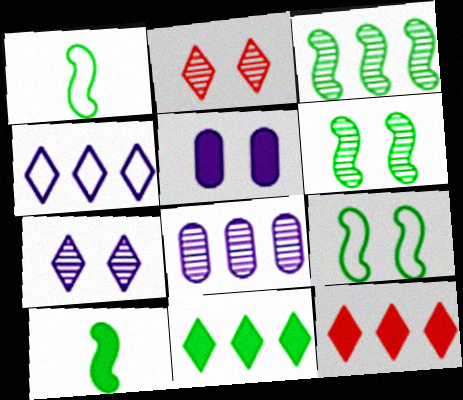[[2, 5, 9], 
[3, 9, 10], 
[5, 10, 12]]